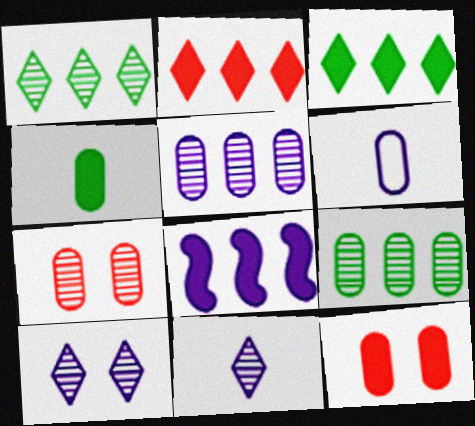[[6, 8, 10], 
[6, 9, 12]]